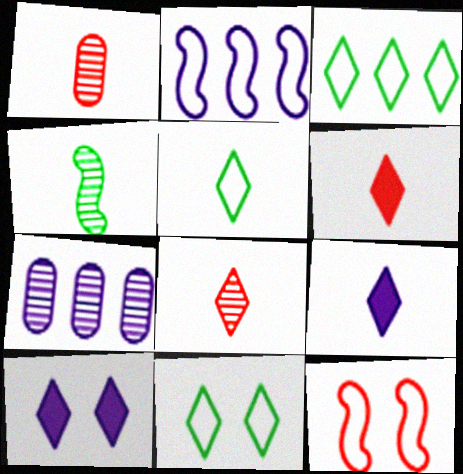[[3, 5, 11], 
[3, 8, 10], 
[5, 8, 9]]